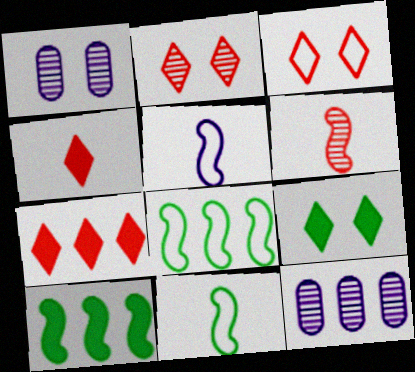[[1, 4, 8], 
[1, 7, 11], 
[7, 8, 12]]